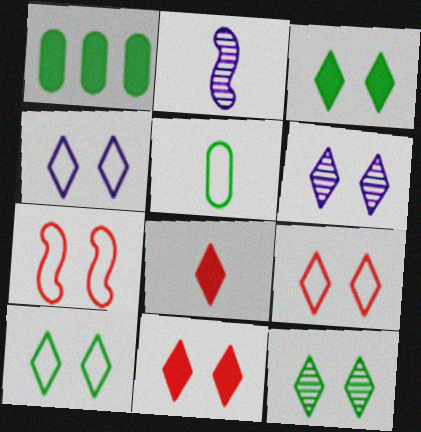[[1, 2, 9], 
[2, 5, 8], 
[3, 6, 9], 
[3, 10, 12], 
[4, 9, 10], 
[4, 11, 12], 
[6, 10, 11]]